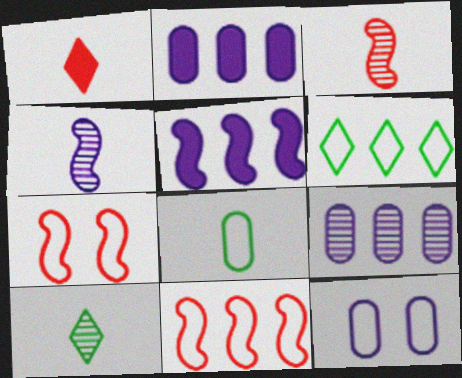[[1, 4, 8], 
[2, 7, 10]]